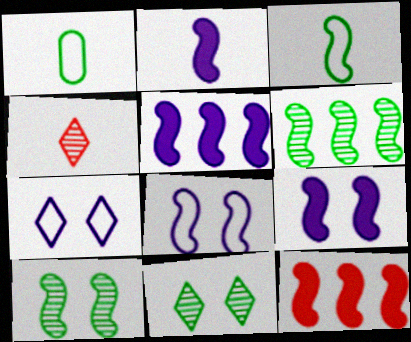[[1, 2, 4], 
[2, 5, 9]]